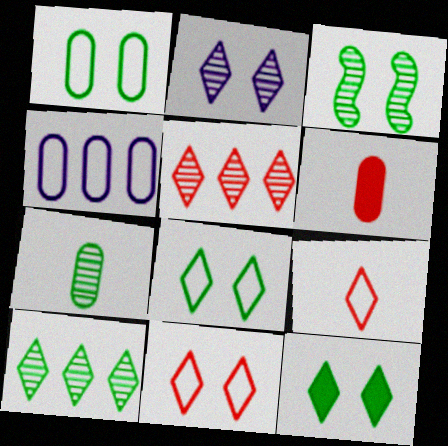[[1, 3, 12], 
[2, 11, 12], 
[3, 7, 10]]